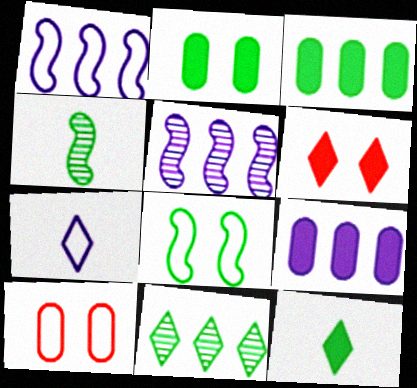[[5, 10, 12], 
[6, 7, 11]]